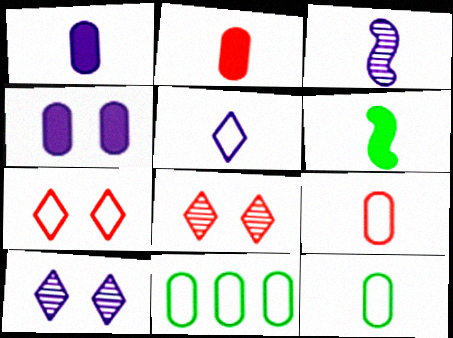[[1, 3, 5]]